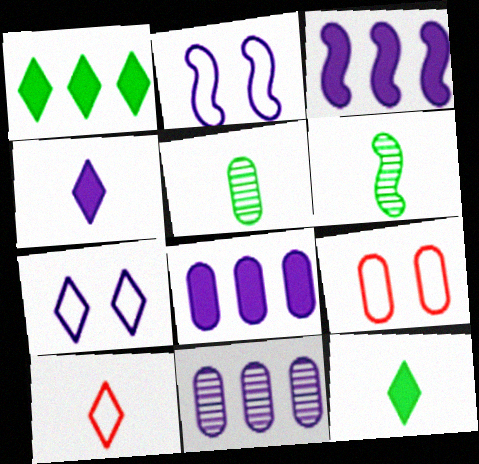[[2, 4, 11], 
[5, 8, 9]]